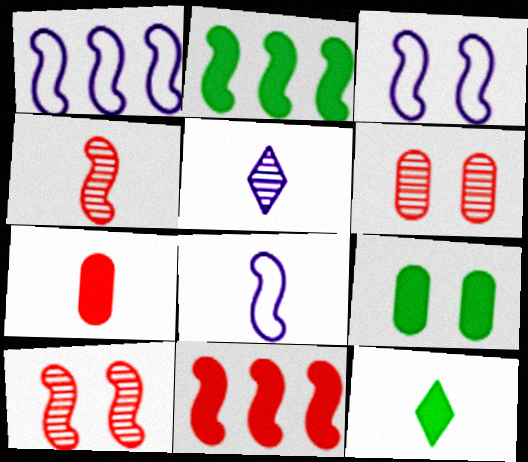[[1, 3, 8], 
[1, 6, 12], 
[2, 3, 4], 
[2, 8, 10], 
[2, 9, 12]]